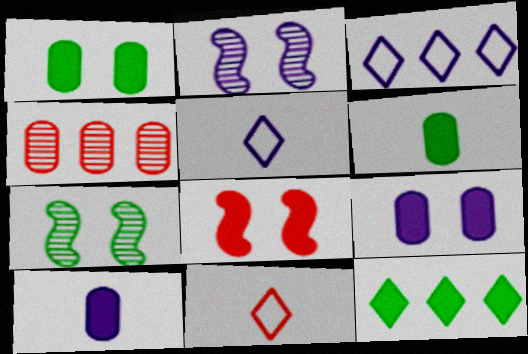[[2, 3, 10], 
[4, 8, 11], 
[8, 10, 12]]